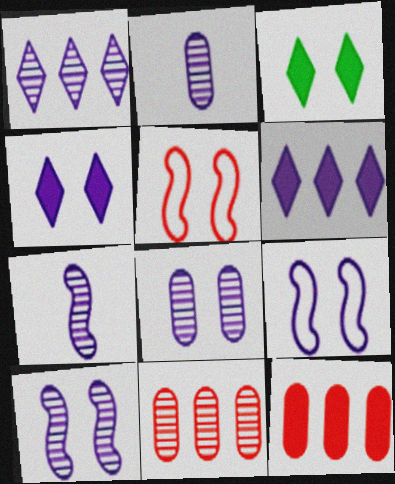[[1, 2, 10], 
[1, 7, 8], 
[2, 6, 9], 
[3, 5, 8], 
[4, 8, 9]]